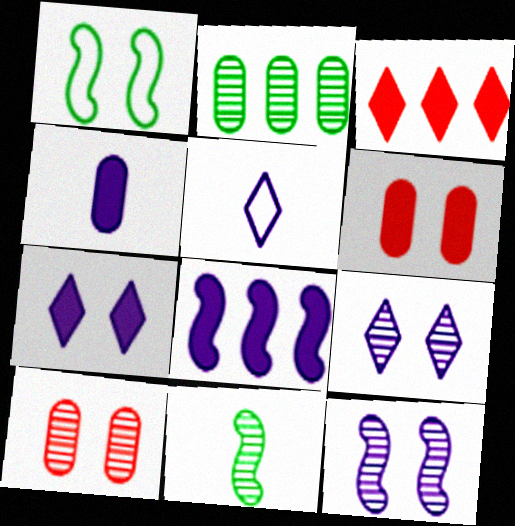[[1, 6, 9], 
[1, 7, 10], 
[4, 7, 8]]